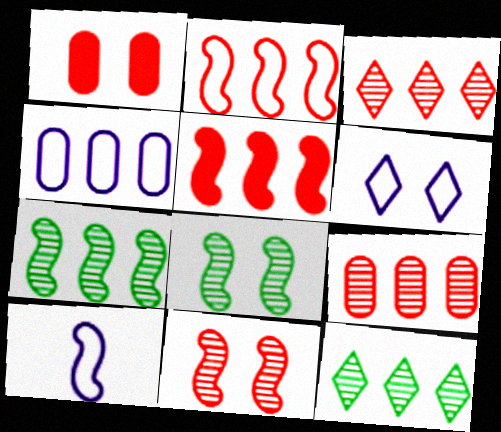[[1, 6, 8], 
[1, 10, 12], 
[4, 5, 12], 
[4, 6, 10], 
[5, 8, 10]]